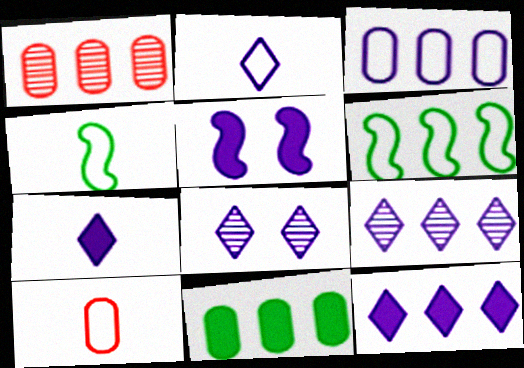[[1, 3, 11], 
[1, 6, 12], 
[2, 4, 10], 
[2, 8, 12]]